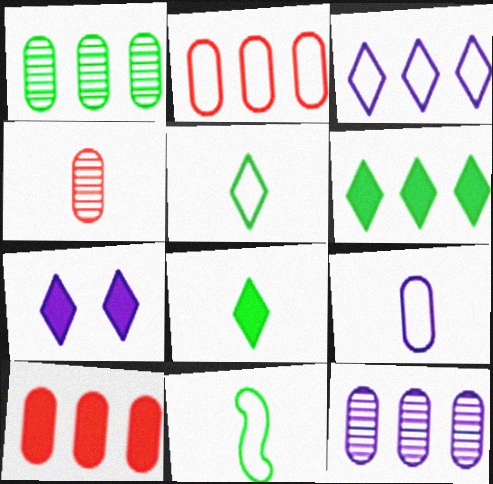[]